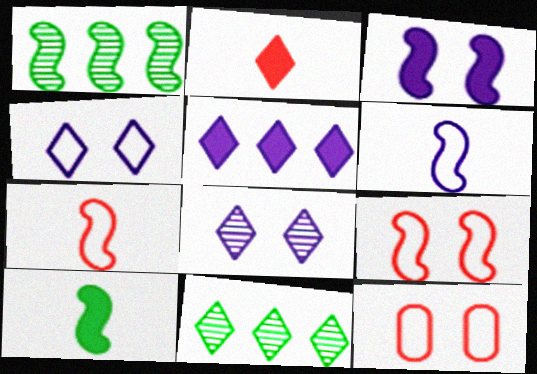[[1, 3, 7], 
[2, 4, 11]]